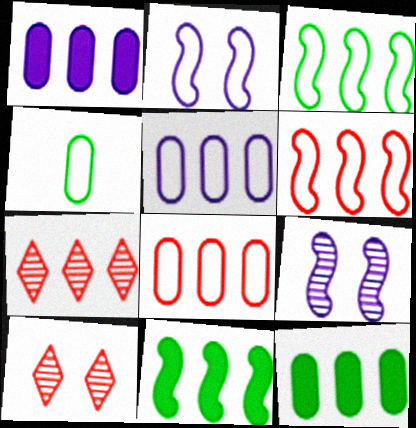[[1, 3, 7], 
[5, 7, 11]]